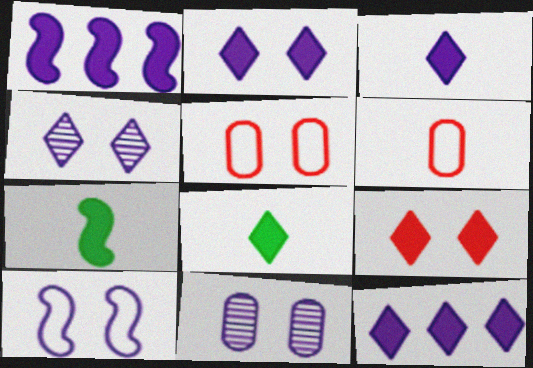[[2, 3, 12], 
[2, 10, 11], 
[8, 9, 12]]